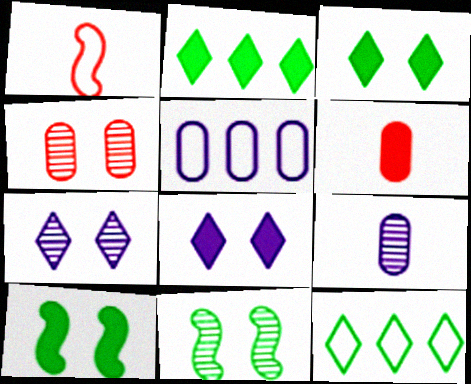[[4, 7, 11]]